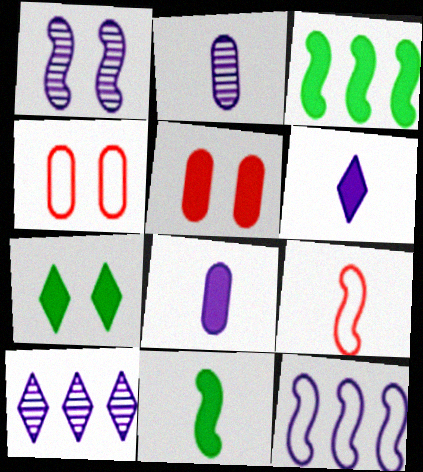[[1, 2, 10], 
[1, 3, 9], 
[1, 4, 7], 
[3, 5, 6], 
[4, 10, 11]]